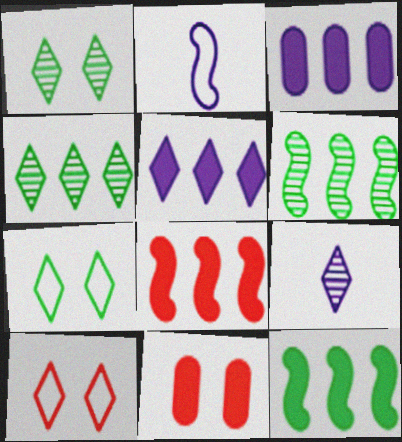[[2, 4, 11]]